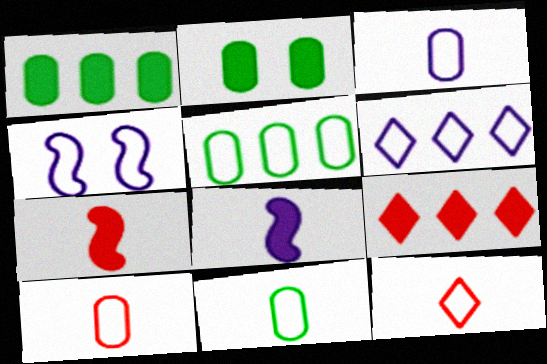[[2, 8, 9], 
[3, 4, 6], 
[3, 10, 11], 
[4, 5, 12]]